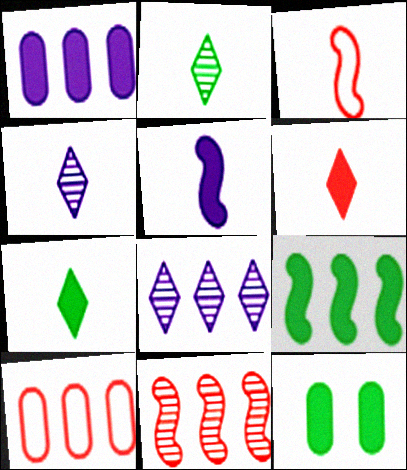[[3, 8, 12], 
[7, 9, 12], 
[8, 9, 10]]